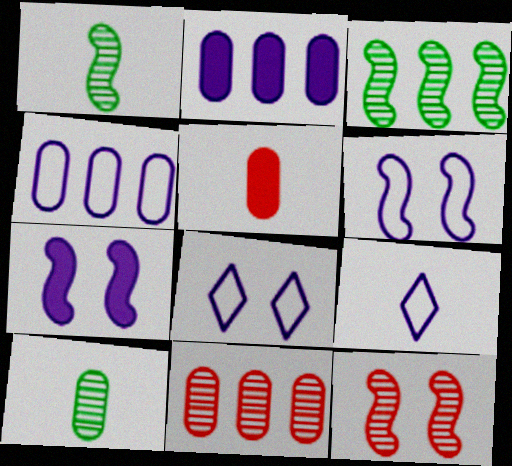[[1, 5, 9], 
[3, 5, 8], 
[4, 6, 9]]